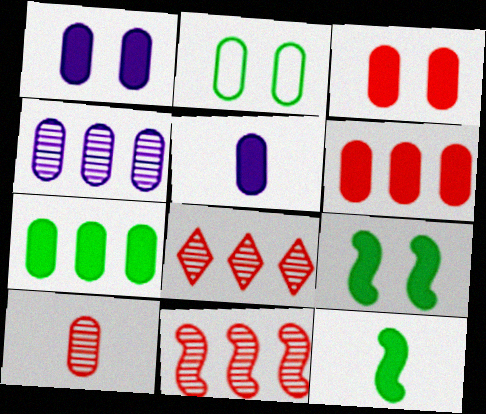[[3, 5, 7]]